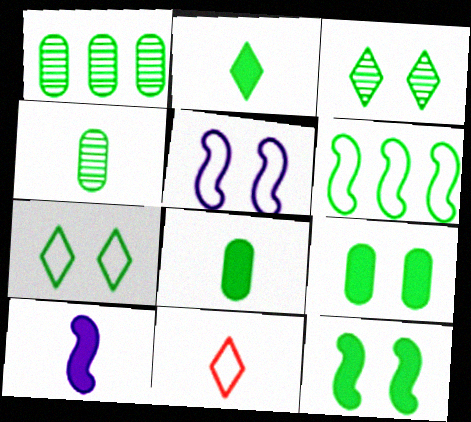[[3, 6, 8], 
[4, 10, 11]]